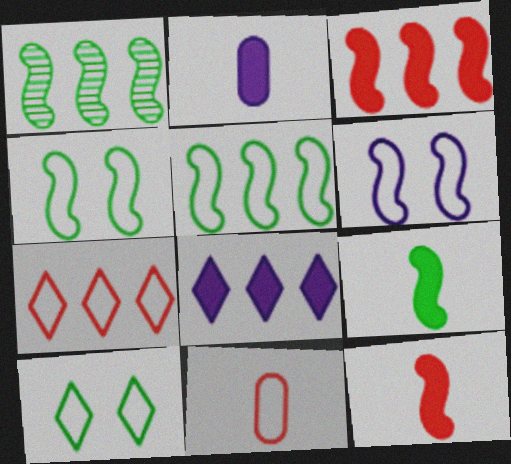[[1, 4, 9], 
[1, 6, 12]]